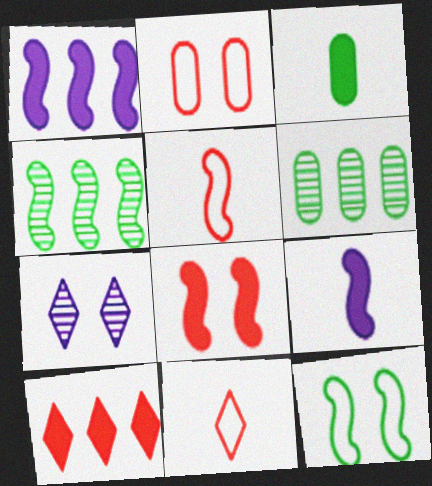[]